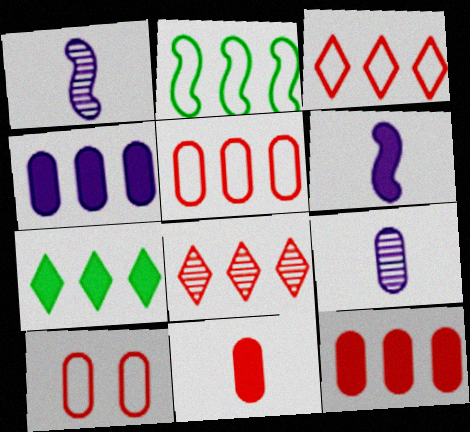[[1, 7, 10], 
[2, 4, 8]]